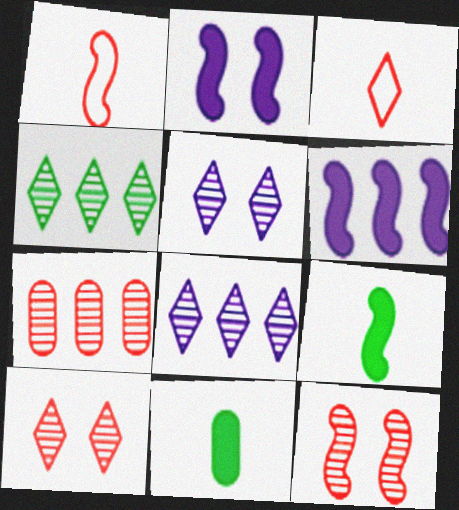[]